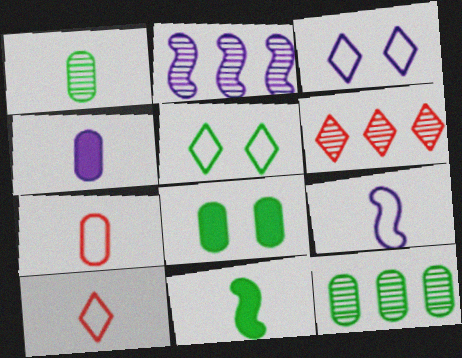[[1, 4, 7], 
[2, 3, 4], 
[2, 6, 12], 
[2, 8, 10], 
[5, 11, 12], 
[6, 8, 9]]